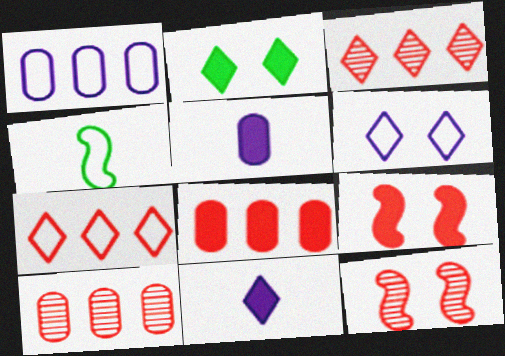[]